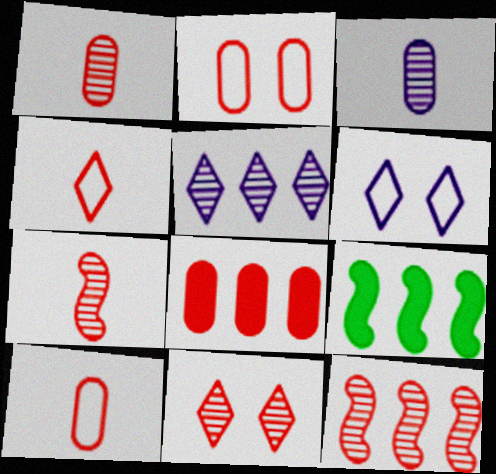[[1, 2, 8], 
[1, 6, 9], 
[1, 11, 12]]